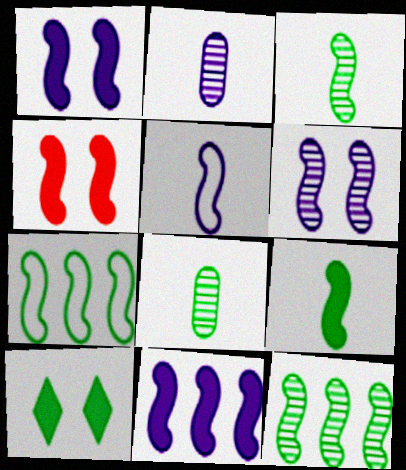[[4, 5, 12], 
[4, 9, 11], 
[5, 6, 11], 
[7, 8, 10]]